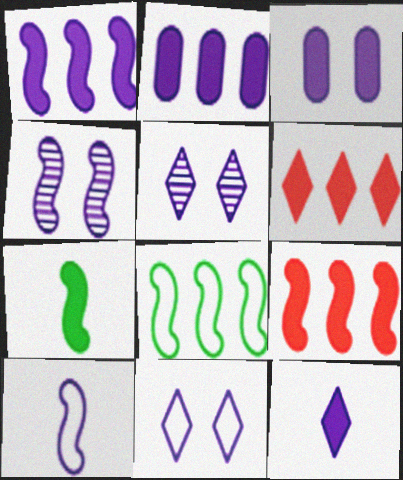[[1, 3, 12], 
[1, 4, 10], 
[2, 5, 10], 
[3, 4, 11], 
[3, 6, 7]]